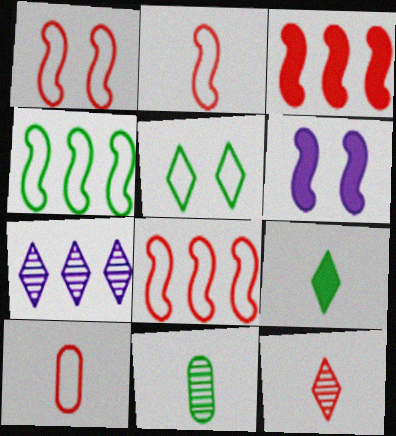[[1, 2, 8]]